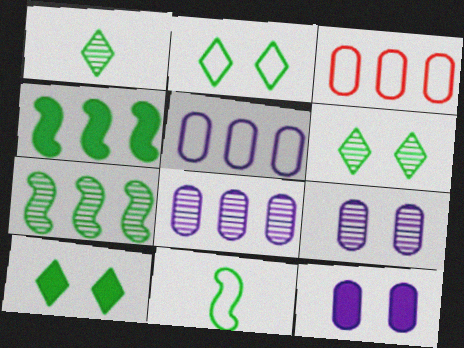[[2, 6, 10]]